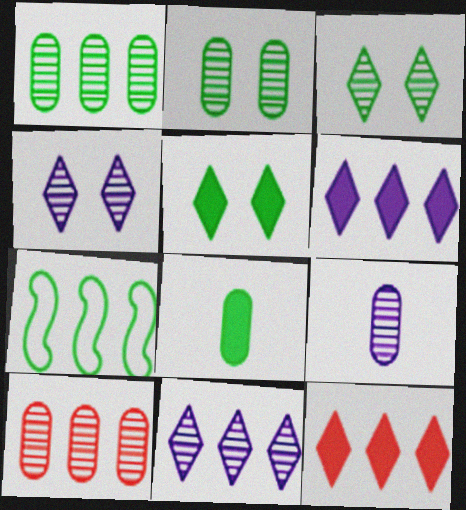[[2, 9, 10], 
[3, 7, 8], 
[6, 7, 10]]